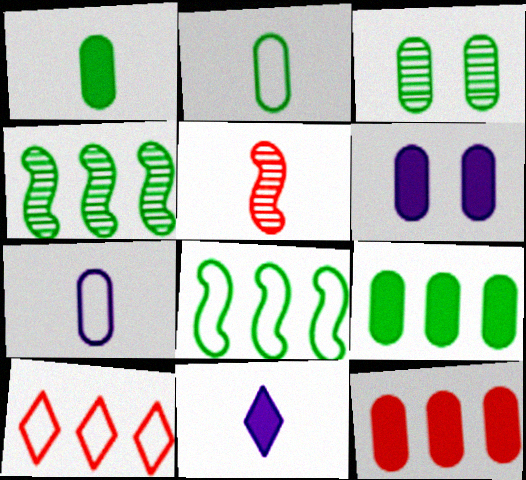[[1, 6, 12], 
[2, 3, 9], 
[2, 5, 11], 
[3, 7, 12]]